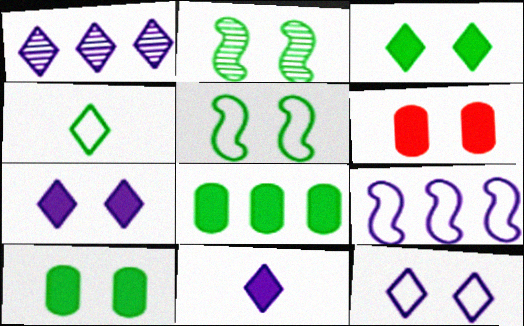[[1, 11, 12], 
[2, 4, 8], 
[2, 6, 12]]